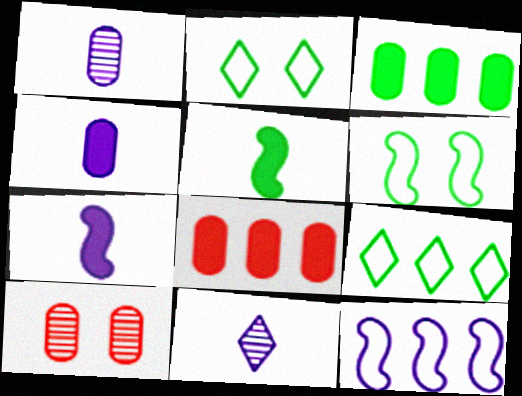[[6, 8, 11], 
[7, 9, 10]]